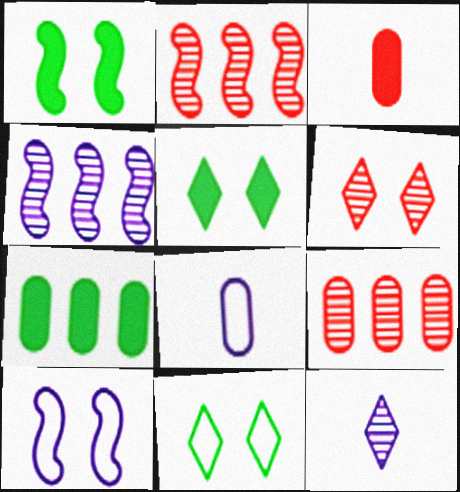[[2, 5, 8], 
[3, 4, 11]]